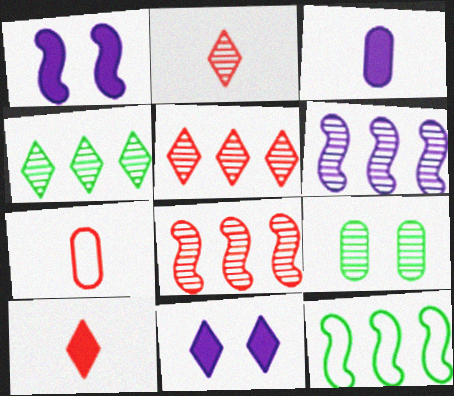[[1, 4, 7], 
[2, 6, 9]]